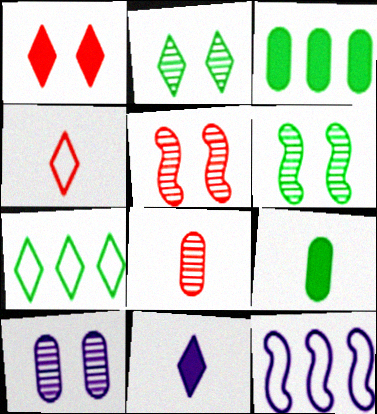[[2, 5, 10], 
[6, 7, 9], 
[10, 11, 12]]